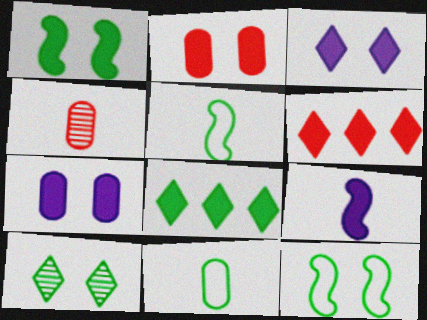[[1, 2, 3], 
[2, 8, 9]]